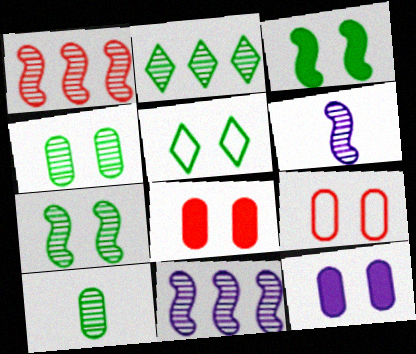[[1, 6, 7], 
[2, 7, 10], 
[3, 4, 5], 
[4, 9, 12]]